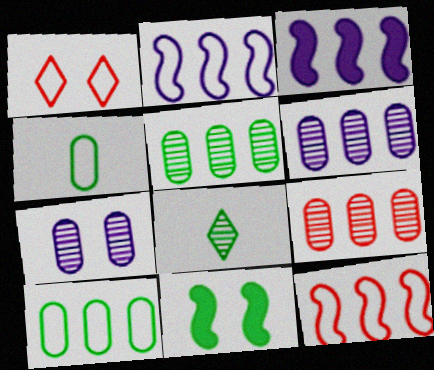[[1, 2, 4], 
[1, 7, 11], 
[5, 6, 9], 
[8, 10, 11]]